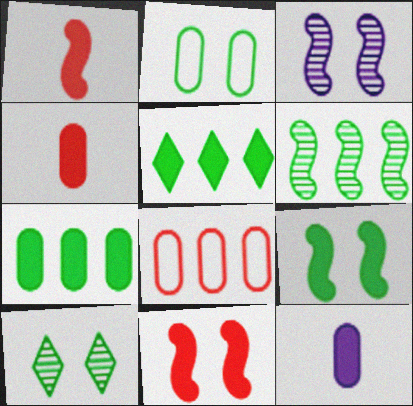[[2, 9, 10], 
[5, 11, 12]]